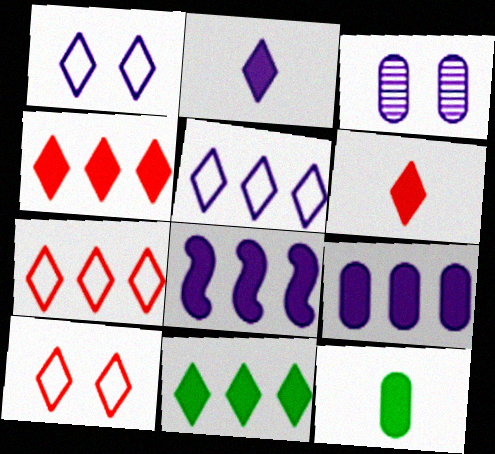[]